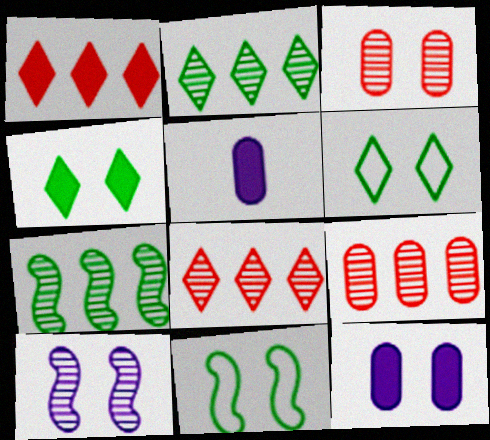[[5, 8, 11]]